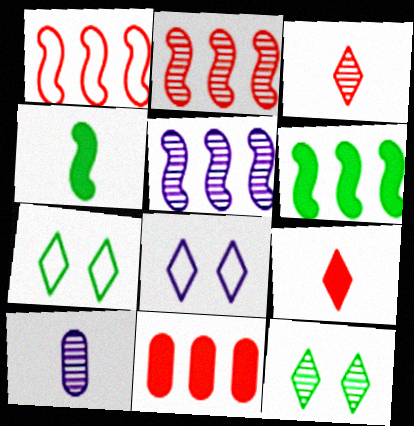[[1, 5, 6], 
[2, 10, 12]]